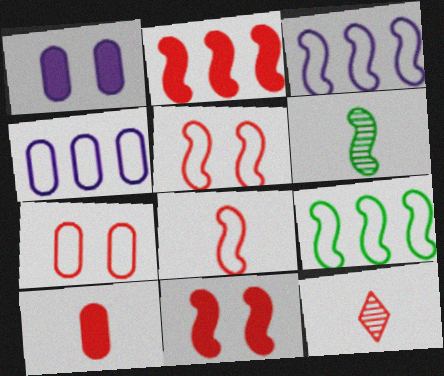[[1, 9, 12], 
[2, 7, 12], 
[3, 6, 11], 
[8, 10, 12]]